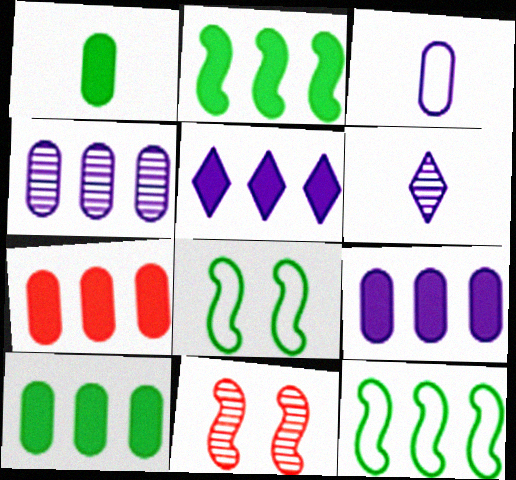[[2, 5, 7], 
[6, 7, 8], 
[7, 9, 10]]